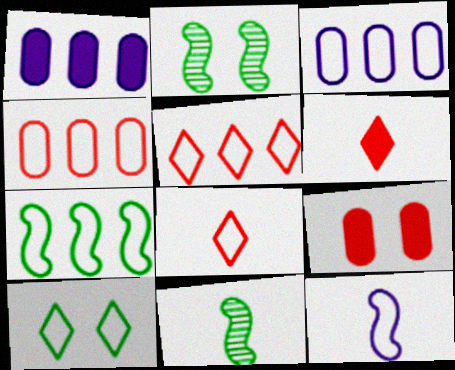[[1, 2, 8], 
[2, 3, 6], 
[3, 5, 7], 
[4, 10, 12]]